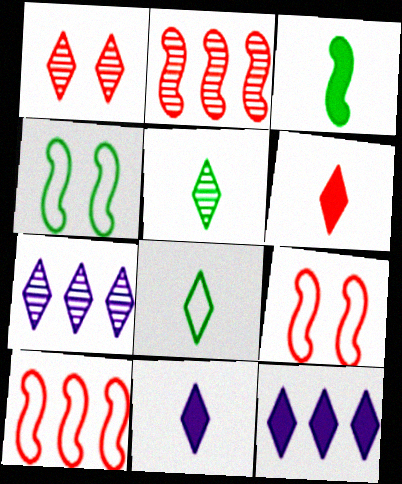[[1, 5, 7], 
[1, 8, 12]]